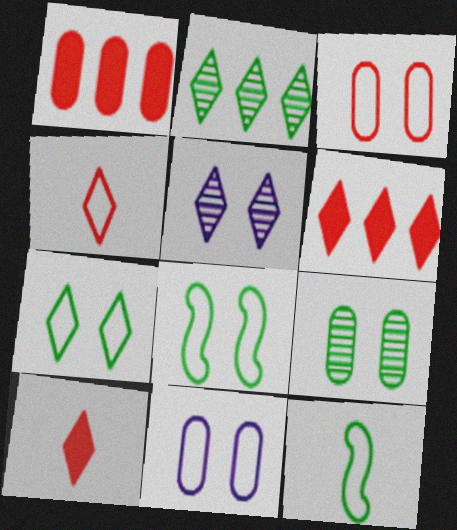[[1, 5, 12]]